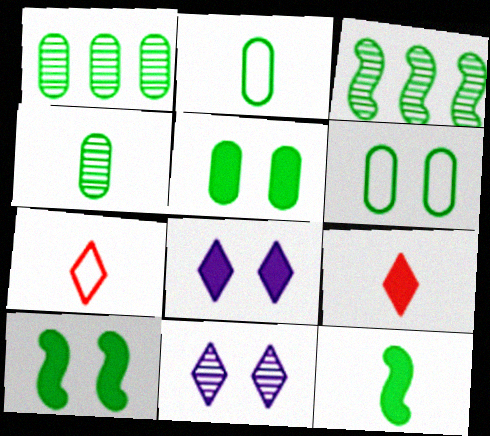[[1, 2, 5]]